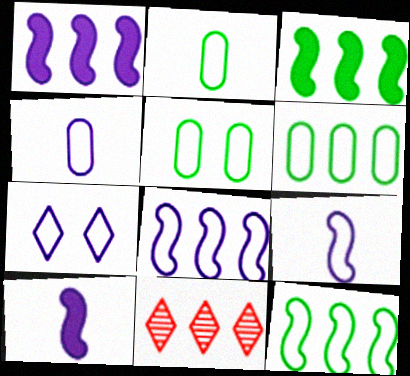[[1, 6, 11], 
[2, 5, 6], 
[4, 7, 8], 
[5, 10, 11]]